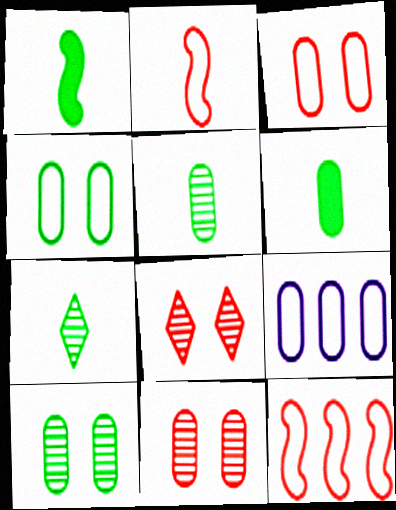[[1, 8, 9], 
[6, 9, 11]]